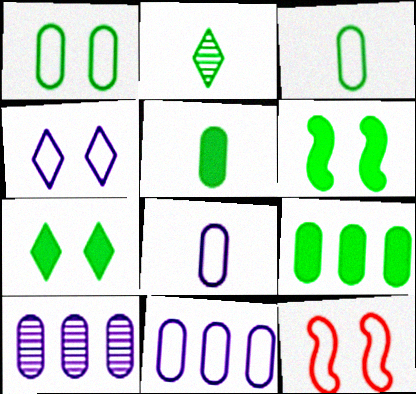[[1, 4, 12]]